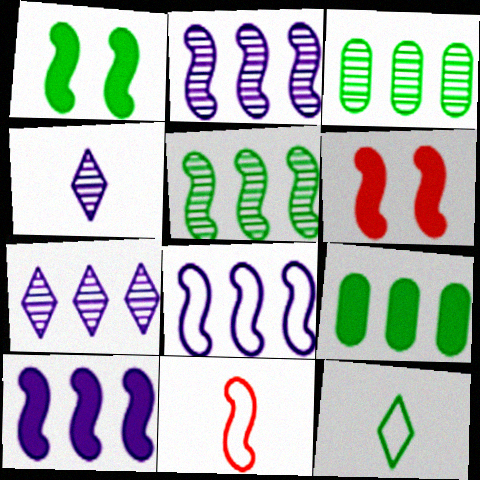[[1, 2, 11], 
[1, 3, 12], 
[2, 8, 10]]